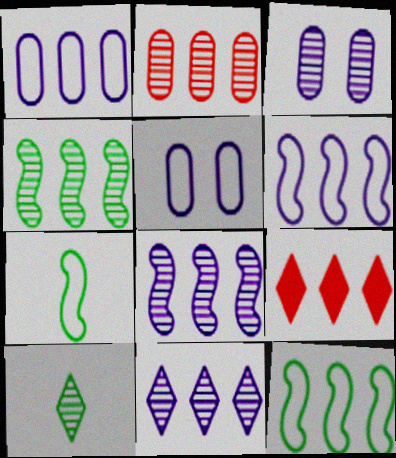[[1, 4, 9], 
[2, 4, 11], 
[3, 7, 9]]